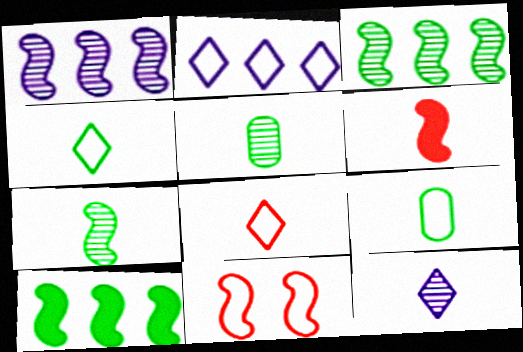[[2, 9, 11], 
[6, 9, 12]]